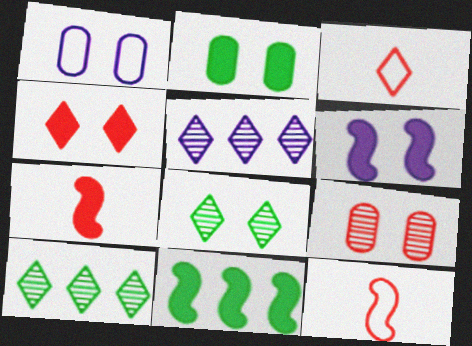[[1, 2, 9], 
[1, 7, 10], 
[2, 4, 6], 
[2, 5, 12], 
[6, 7, 11]]